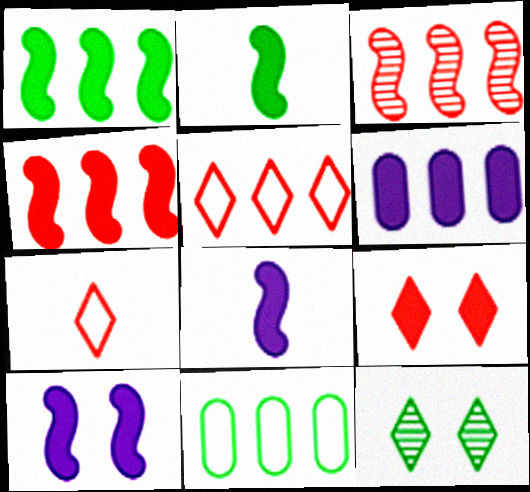[[2, 4, 10], 
[2, 6, 9], 
[2, 11, 12]]